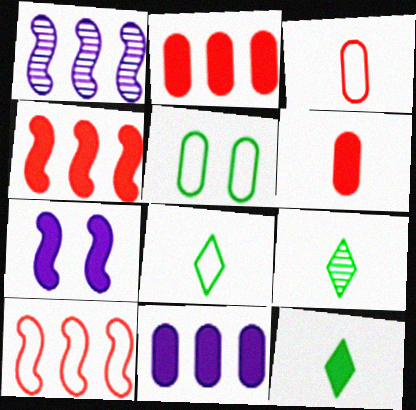[[2, 7, 12], 
[8, 9, 12]]